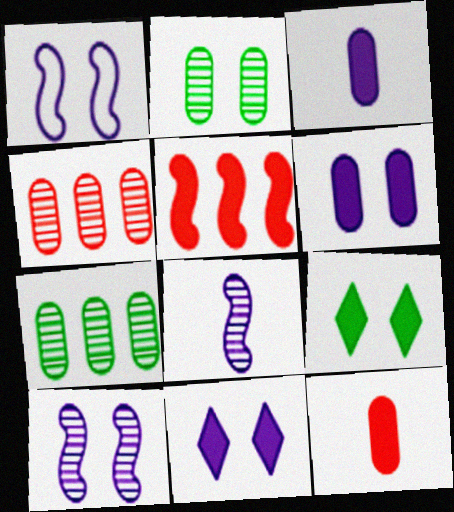[[3, 5, 9]]